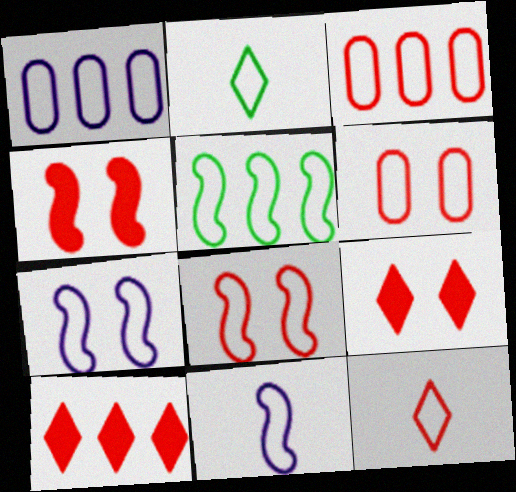[[1, 2, 8], 
[2, 3, 7], 
[3, 8, 12], 
[5, 8, 11]]